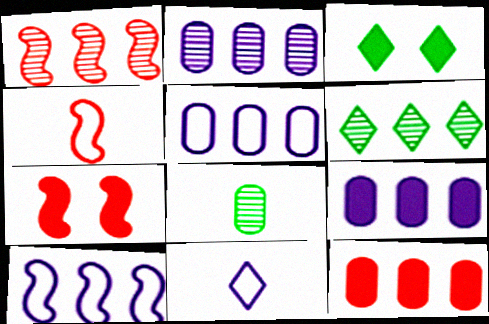[[1, 2, 6], 
[1, 4, 7], 
[2, 3, 4], 
[2, 5, 9], 
[6, 10, 12]]